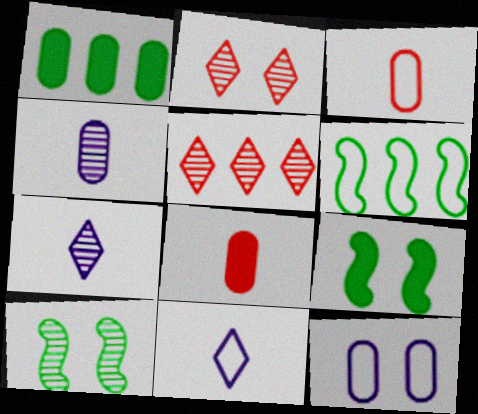[[2, 9, 12], 
[4, 5, 10]]